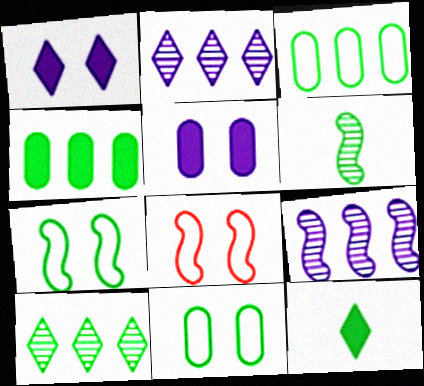[]